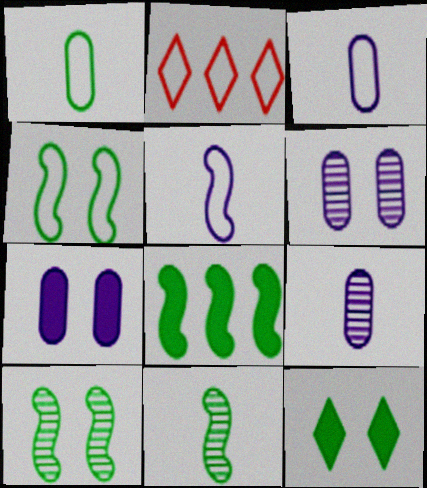[[2, 3, 4], 
[2, 7, 11], 
[4, 8, 11]]